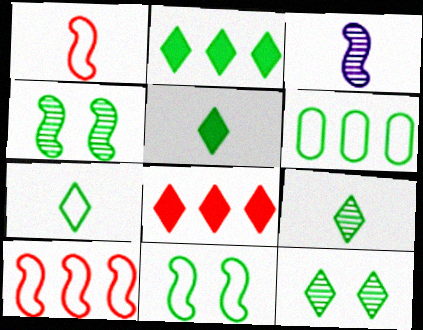[[2, 7, 12], 
[4, 5, 6], 
[5, 7, 9], 
[6, 7, 11]]